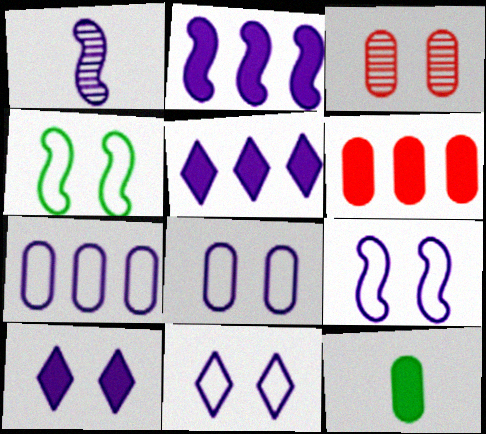[[1, 2, 9], 
[1, 5, 8], 
[1, 7, 10], 
[3, 4, 10], 
[3, 7, 12], 
[8, 9, 11]]